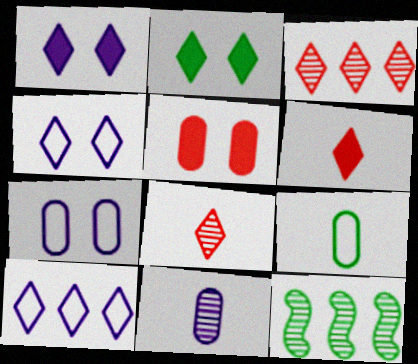[[2, 8, 10], 
[2, 9, 12], 
[6, 7, 12]]